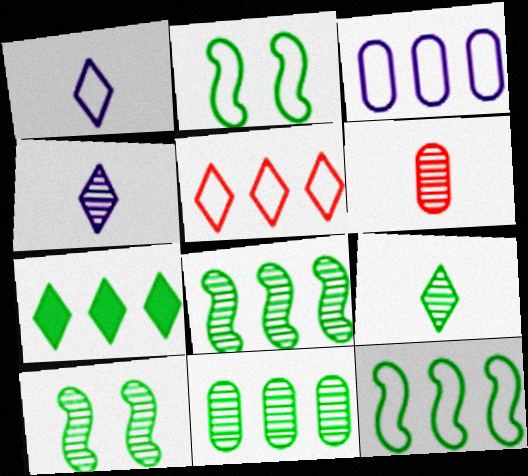[[3, 5, 12], 
[7, 11, 12], 
[9, 10, 11]]